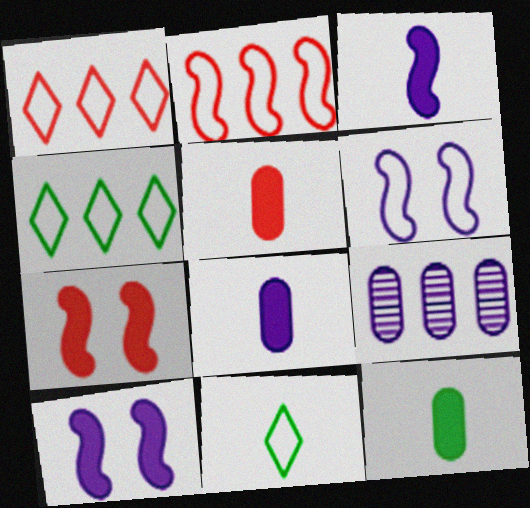[[5, 8, 12], 
[7, 9, 11]]